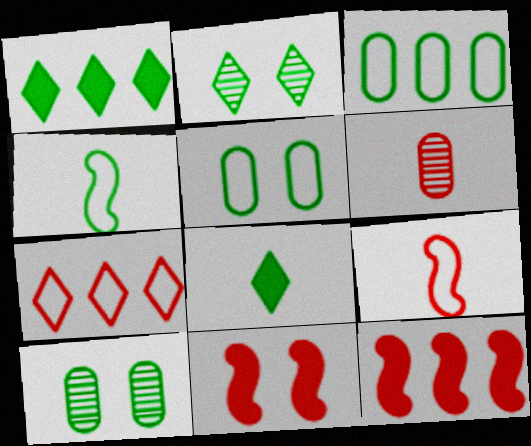[[1, 4, 10], 
[6, 7, 11]]